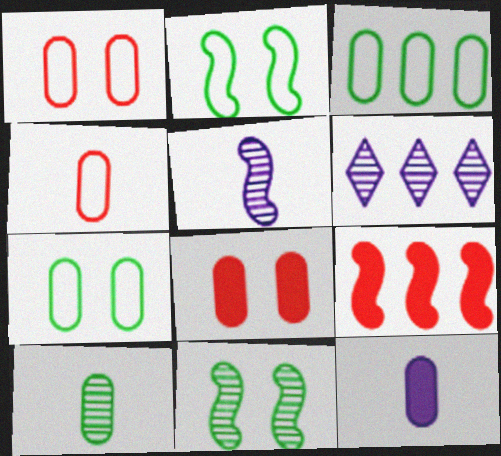[[2, 5, 9], 
[3, 6, 9], 
[4, 10, 12]]